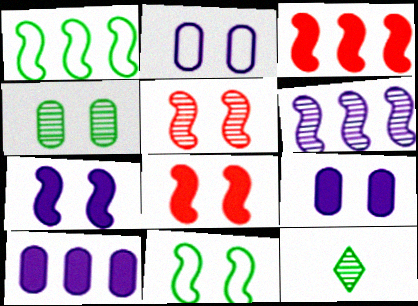[[1, 3, 6], 
[2, 3, 12], 
[5, 7, 11]]